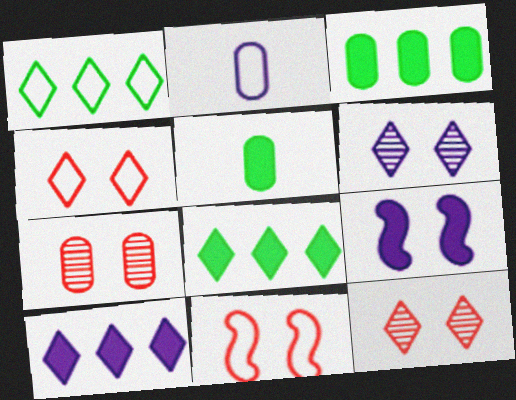[[1, 2, 11], 
[2, 3, 7]]